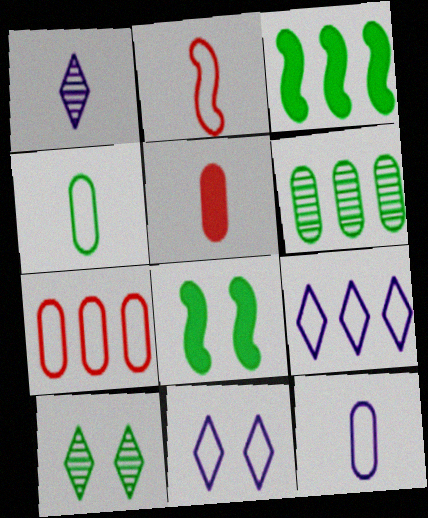[[1, 7, 8], 
[3, 4, 10]]